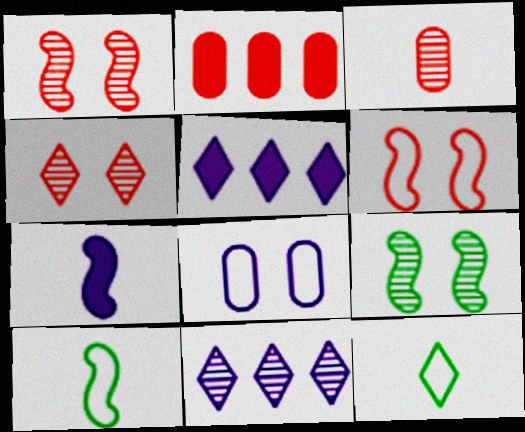[[3, 7, 12], 
[3, 9, 11], 
[4, 5, 12], 
[7, 8, 11]]